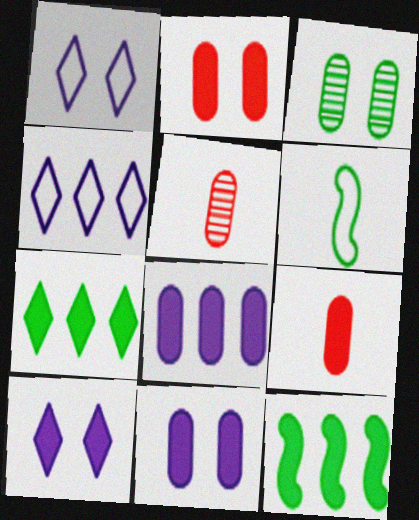[[1, 5, 12], 
[3, 6, 7], 
[9, 10, 12]]